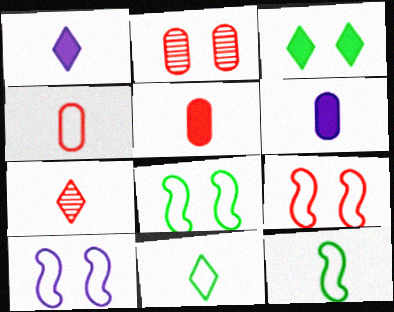[[1, 7, 11], 
[2, 3, 10], 
[6, 7, 12], 
[8, 9, 10]]